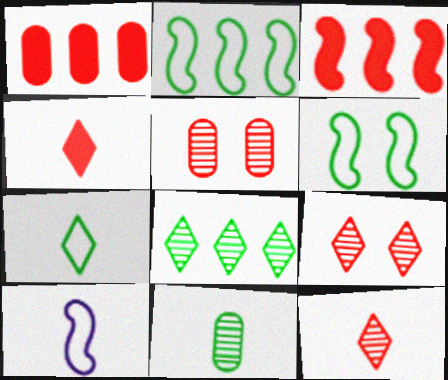[[4, 10, 11]]